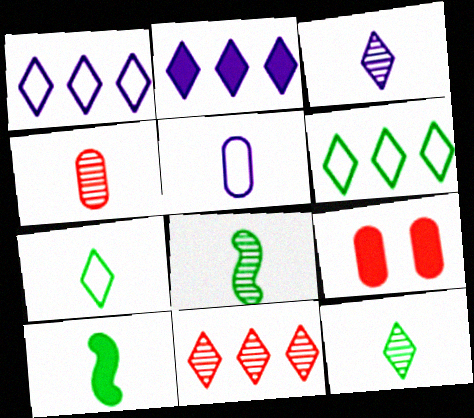[[1, 8, 9], 
[2, 6, 11], 
[2, 9, 10], 
[3, 4, 8]]